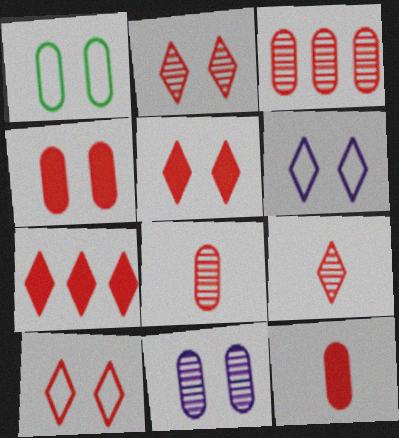[[1, 4, 11], 
[2, 5, 10], 
[7, 9, 10]]